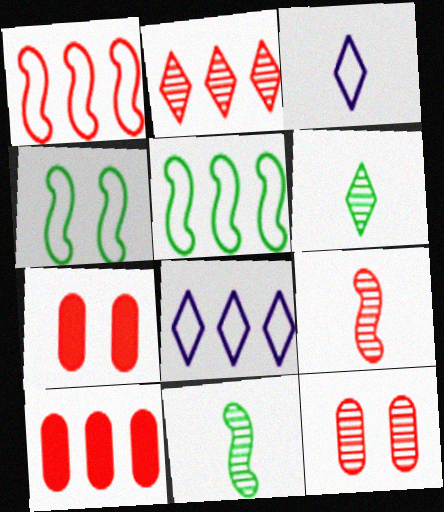[[1, 2, 10], 
[2, 9, 12], 
[7, 8, 11]]